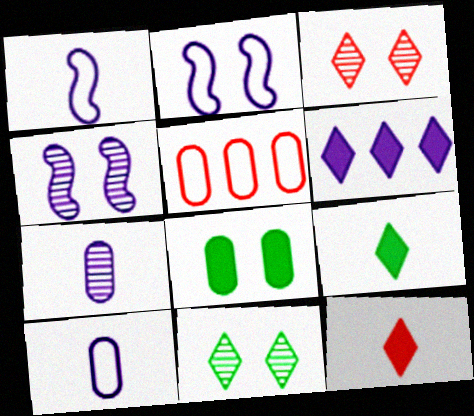[[2, 3, 8], 
[2, 6, 7], 
[4, 5, 9], 
[4, 6, 10], 
[5, 7, 8]]